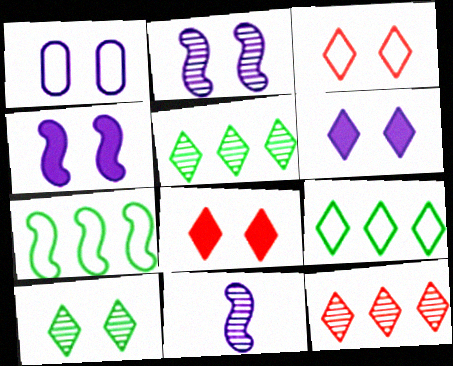[[1, 2, 6], 
[3, 6, 10]]